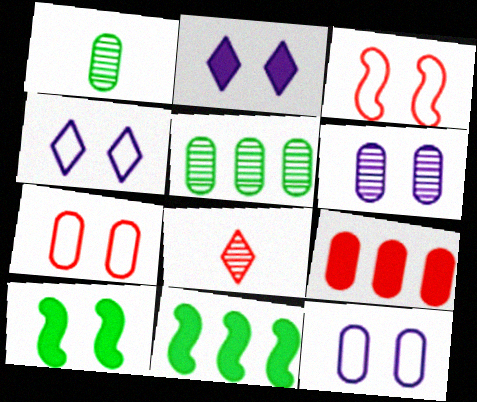[[1, 9, 12], 
[3, 8, 9], 
[8, 11, 12]]